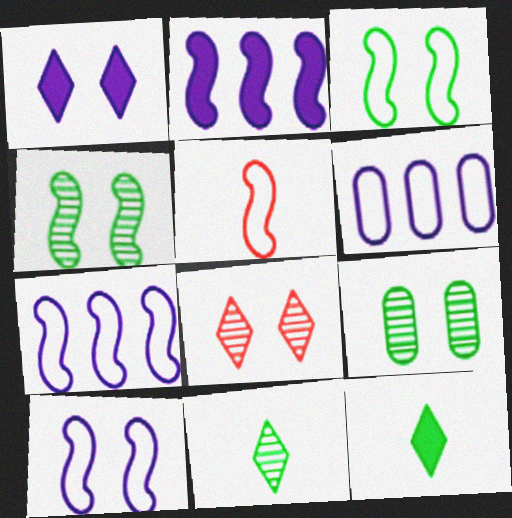[[2, 4, 5], 
[3, 5, 7]]